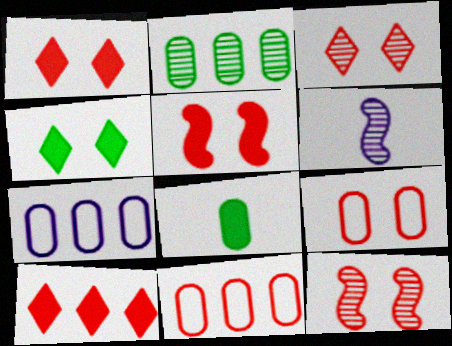[[1, 9, 12], 
[2, 3, 6], 
[3, 5, 9], 
[4, 6, 11]]